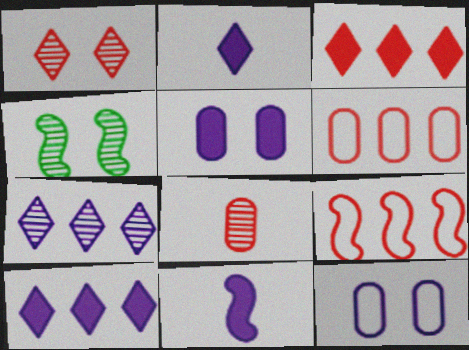[[2, 4, 6], 
[4, 7, 8], 
[4, 9, 11], 
[5, 10, 11], 
[7, 11, 12]]